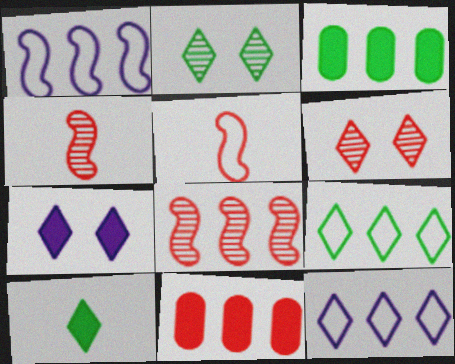[[2, 9, 10], 
[3, 8, 12], 
[5, 6, 11], 
[6, 10, 12]]